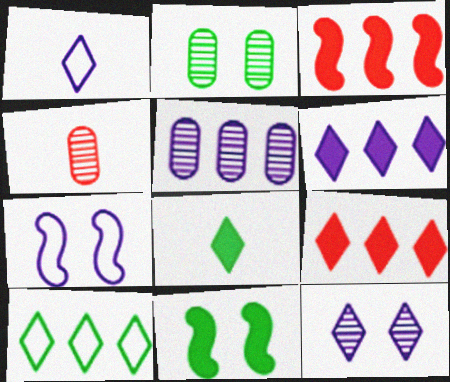[[1, 2, 3], 
[1, 6, 12], 
[2, 4, 5], 
[3, 5, 10]]